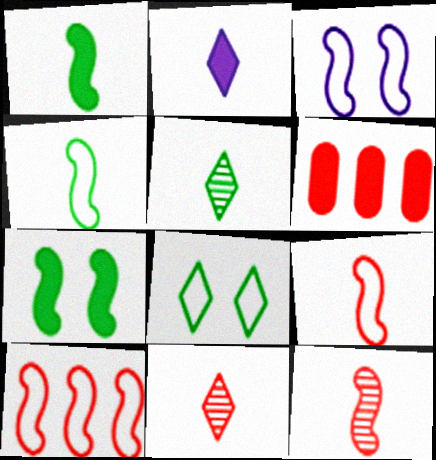[[2, 6, 7], 
[3, 4, 10], 
[3, 5, 6]]